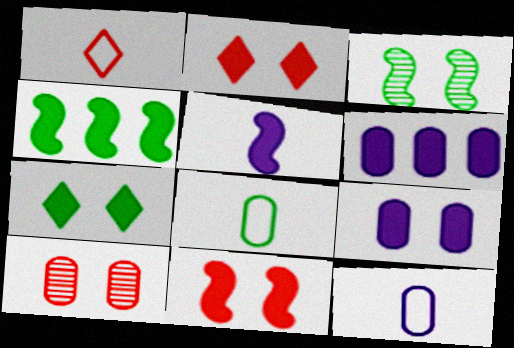[[1, 3, 6], 
[4, 5, 11], 
[6, 8, 10], 
[7, 9, 11]]